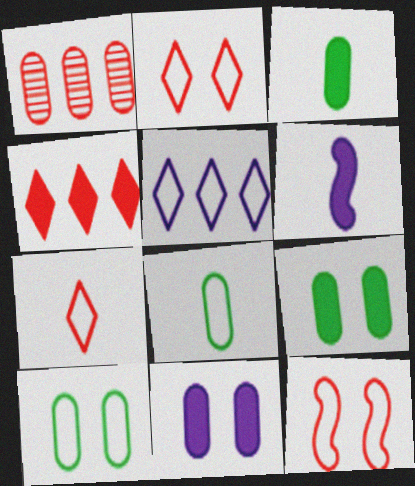[[1, 8, 11], 
[4, 6, 9], 
[5, 8, 12]]